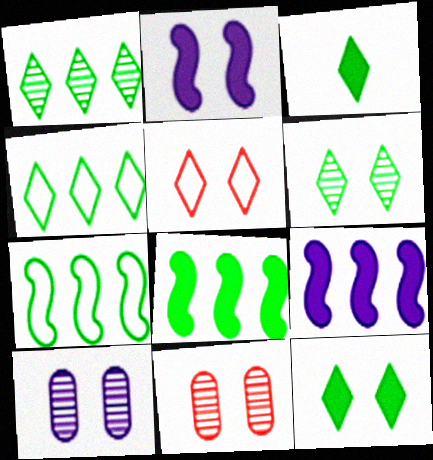[[3, 4, 6]]